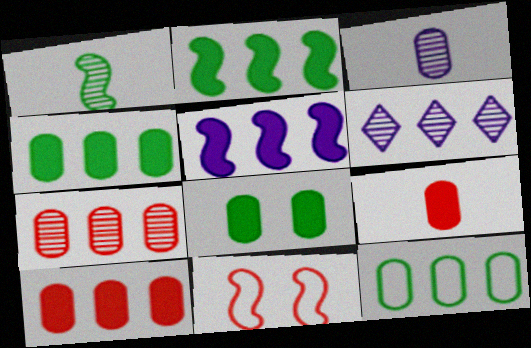[[1, 5, 11]]